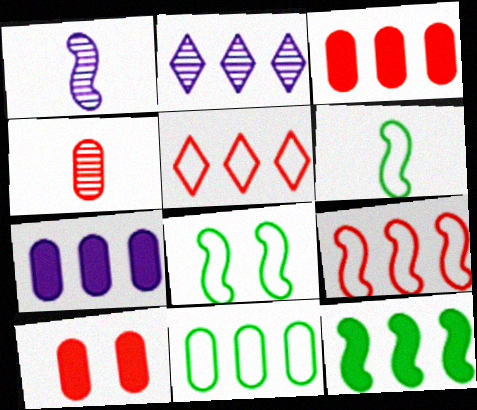[[2, 6, 10]]